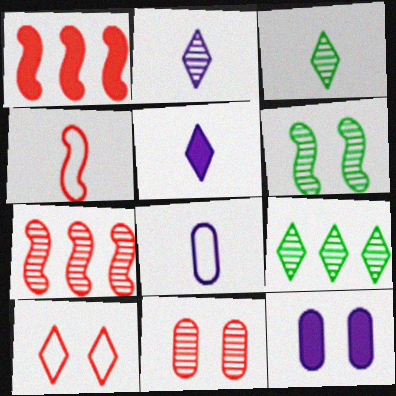[[4, 9, 12], 
[5, 9, 10], 
[6, 10, 12]]